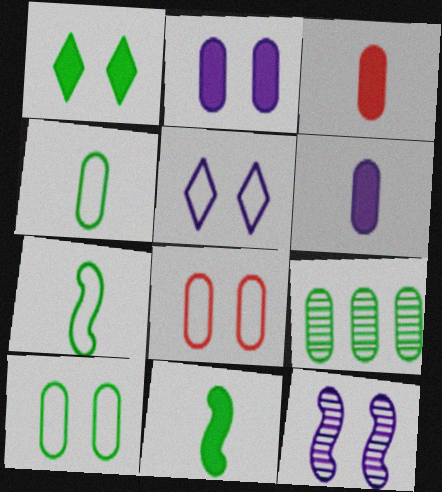[[1, 7, 9], 
[1, 8, 12], 
[2, 5, 12], 
[6, 8, 9]]